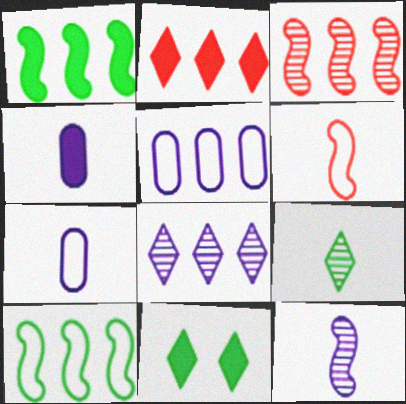[[3, 7, 11], 
[4, 6, 9]]